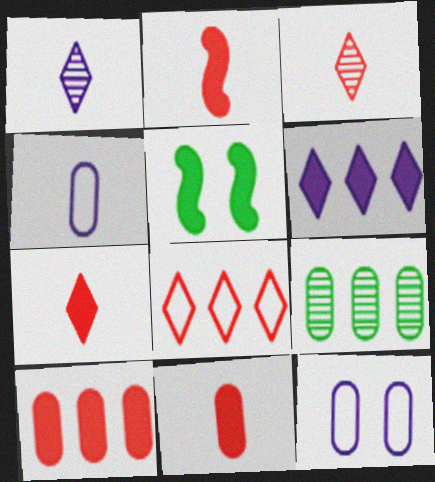[[2, 7, 11], 
[5, 6, 11], 
[9, 11, 12]]